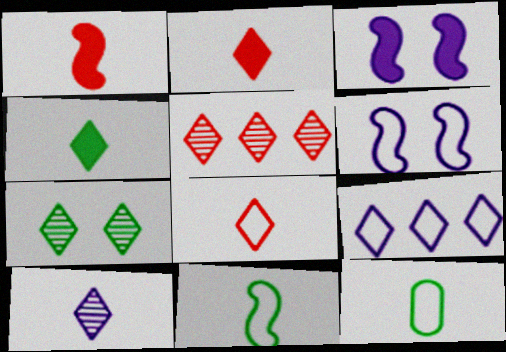[[1, 10, 12], 
[2, 7, 9], 
[3, 5, 12], 
[4, 8, 10], 
[5, 7, 10]]